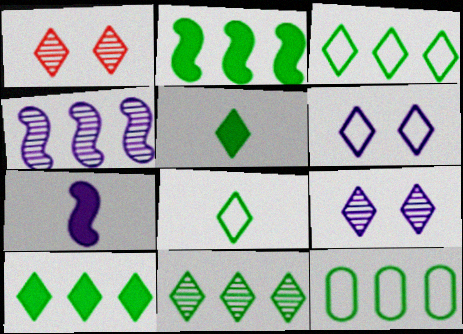[[1, 7, 12], 
[2, 11, 12], 
[3, 10, 11]]